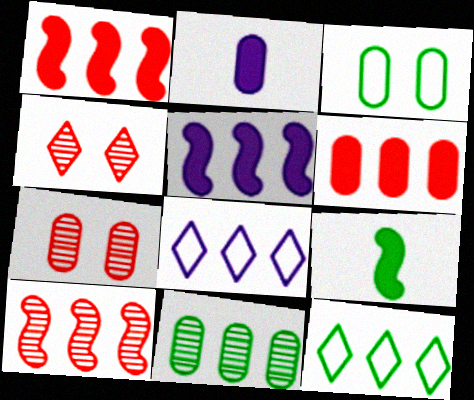[[1, 8, 11], 
[7, 8, 9]]